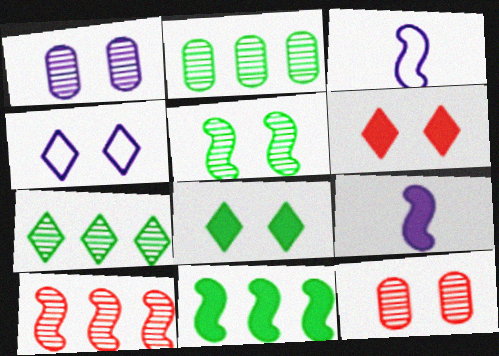[[2, 3, 6]]